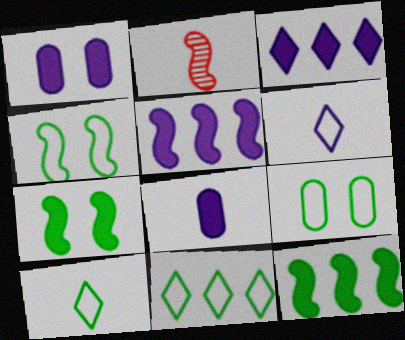[[1, 2, 11], 
[2, 3, 9], 
[2, 4, 5], 
[2, 8, 10]]